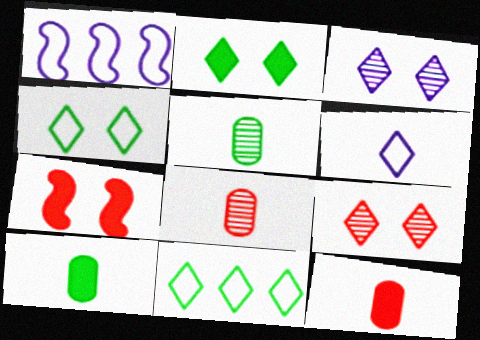[[1, 2, 8], 
[1, 9, 10]]